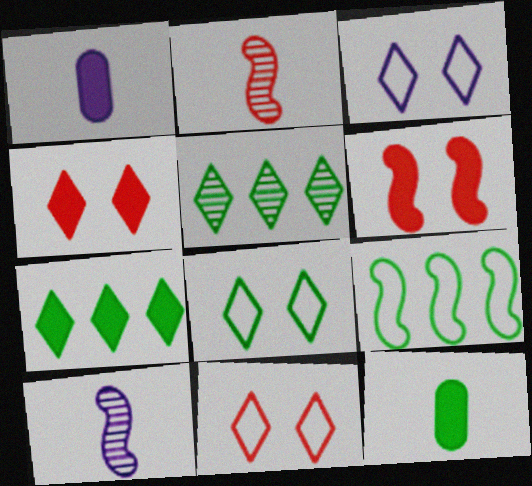[[1, 6, 7], 
[3, 8, 11], 
[6, 9, 10]]